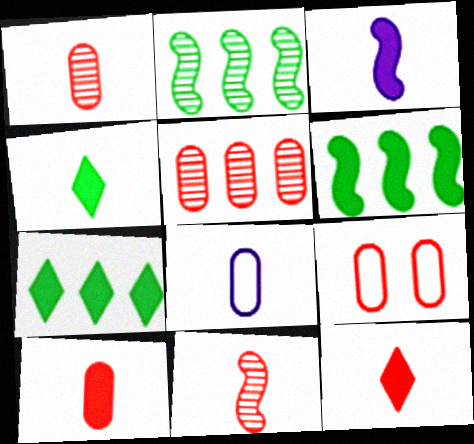[[3, 4, 10], 
[4, 8, 11], 
[5, 9, 10]]